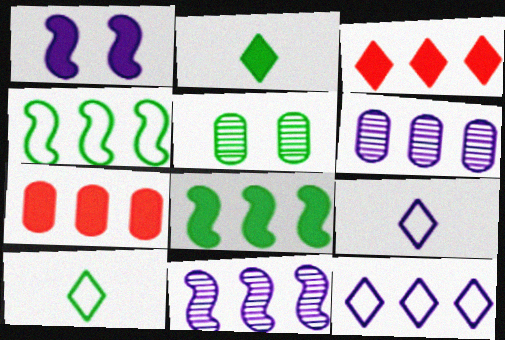[[1, 2, 7], 
[1, 6, 9], 
[2, 4, 5], 
[3, 4, 6], 
[5, 8, 10]]